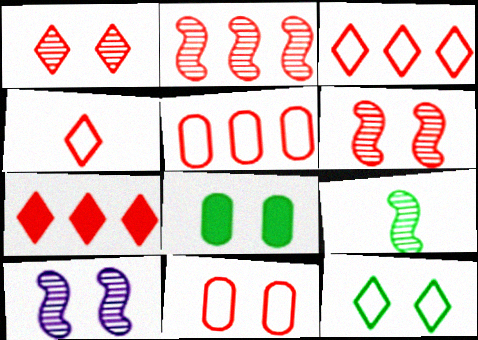[[1, 4, 7], 
[2, 5, 7], 
[2, 9, 10]]